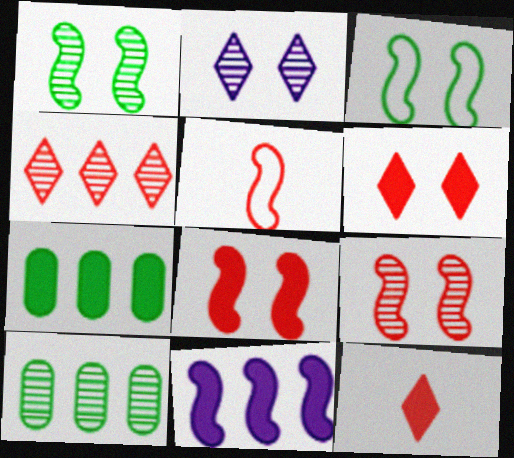[[1, 5, 11], 
[2, 5, 7]]